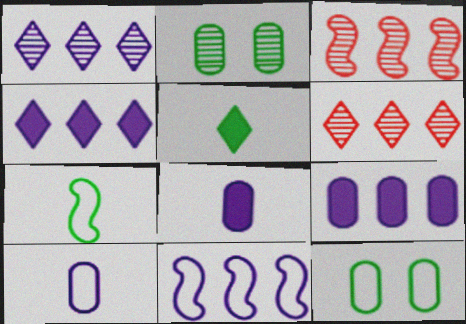[[1, 9, 11]]